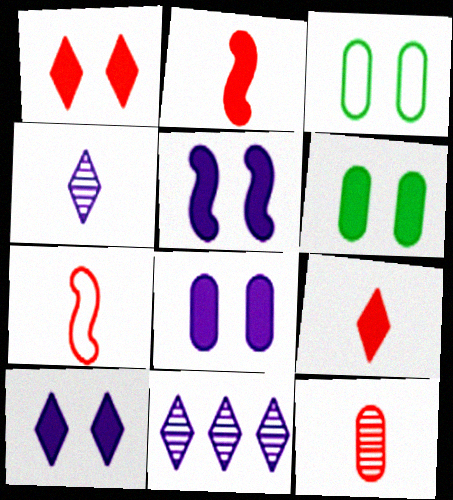[[1, 5, 6], 
[2, 3, 11], 
[5, 8, 10], 
[6, 7, 11], 
[7, 9, 12]]